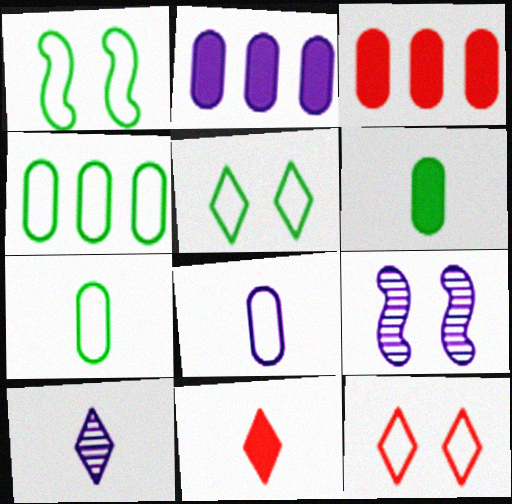[[1, 3, 10], 
[4, 9, 11]]